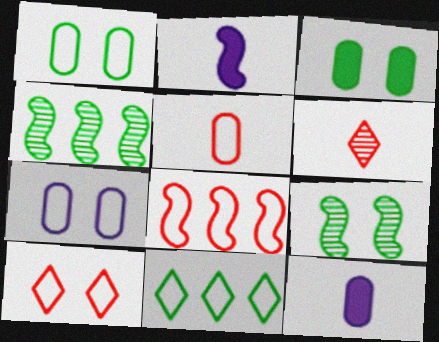[[2, 8, 9], 
[4, 10, 12], 
[5, 8, 10]]